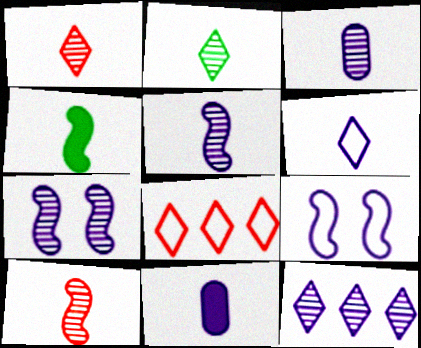[[2, 3, 10], 
[3, 7, 12], 
[5, 6, 11], 
[9, 11, 12]]